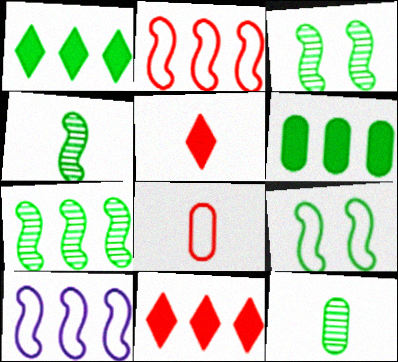[[1, 9, 12], 
[3, 4, 7]]